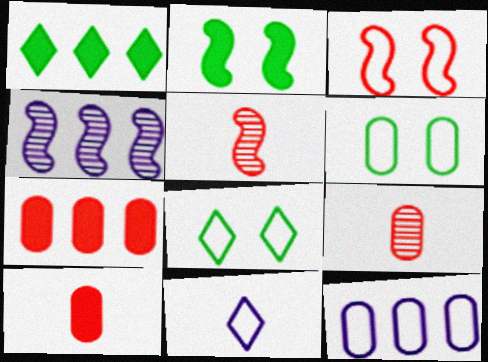[[4, 8, 10]]